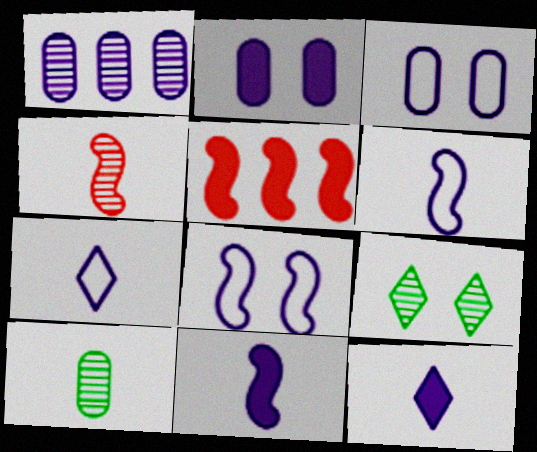[[1, 4, 9], 
[1, 8, 12]]